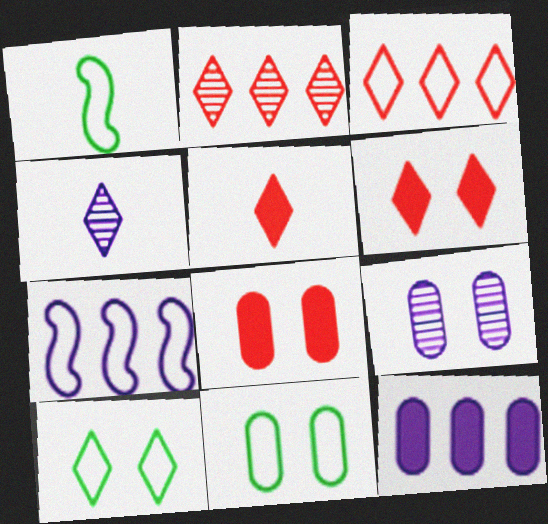[[8, 9, 11]]